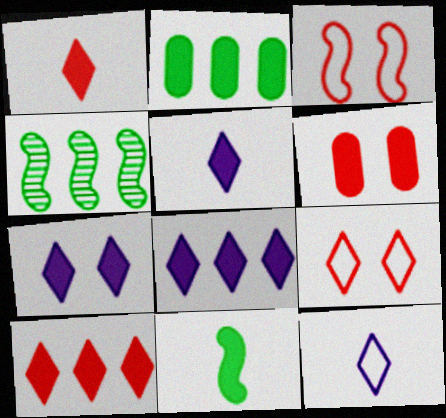[[4, 6, 12], 
[5, 7, 8], 
[6, 8, 11]]